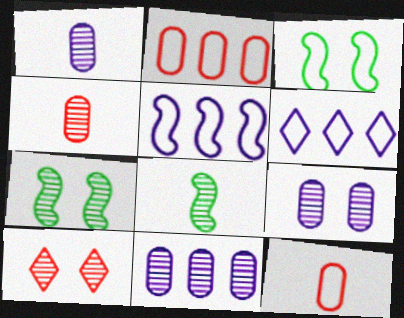[[1, 9, 11], 
[3, 6, 12], 
[7, 9, 10], 
[8, 10, 11]]